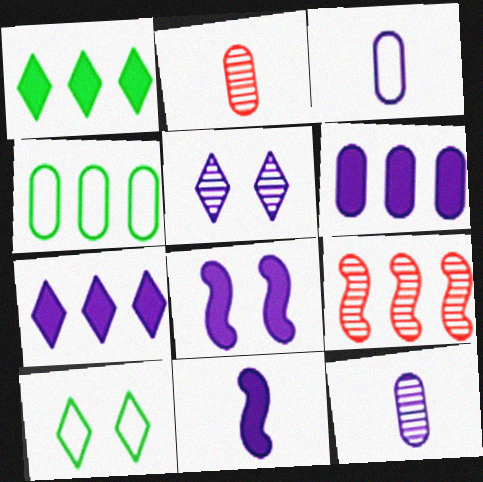[[4, 7, 9]]